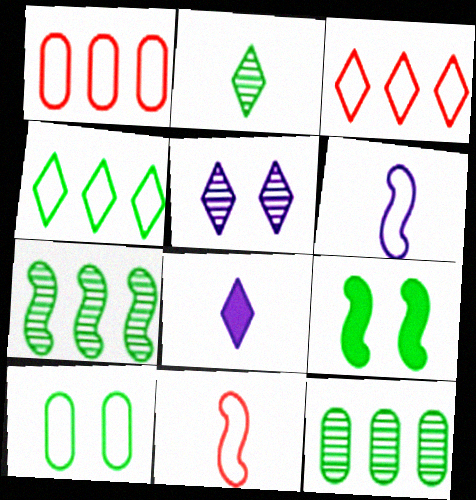[[3, 6, 10]]